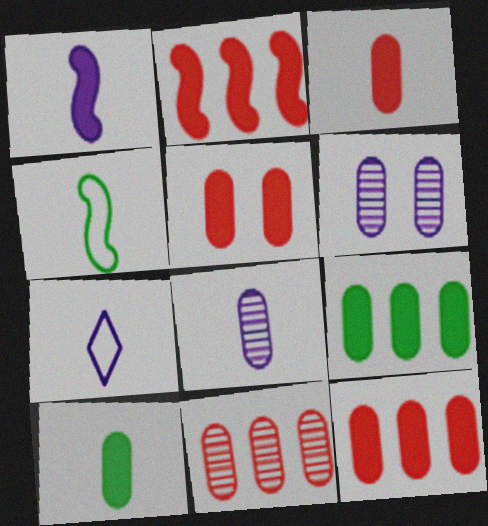[[1, 7, 8], 
[3, 5, 12]]